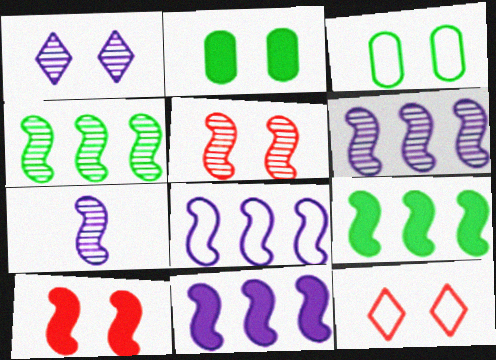[[1, 3, 10], 
[4, 5, 7], 
[6, 8, 11]]